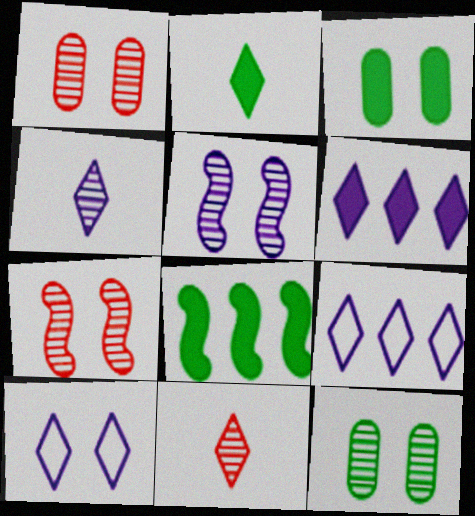[[2, 3, 8], 
[3, 7, 10], 
[4, 6, 10]]